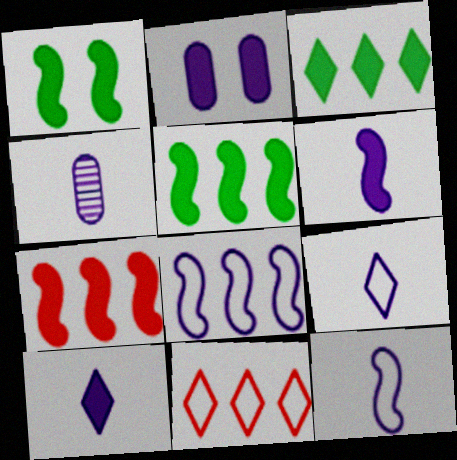[[1, 4, 11], 
[1, 6, 7], 
[4, 6, 9], 
[4, 10, 12]]